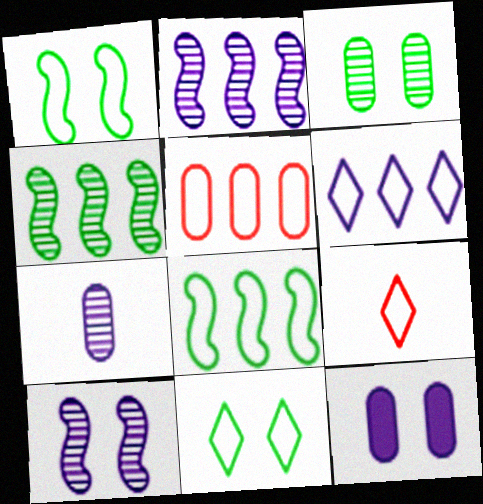[[4, 9, 12], 
[5, 6, 8], 
[6, 9, 11]]